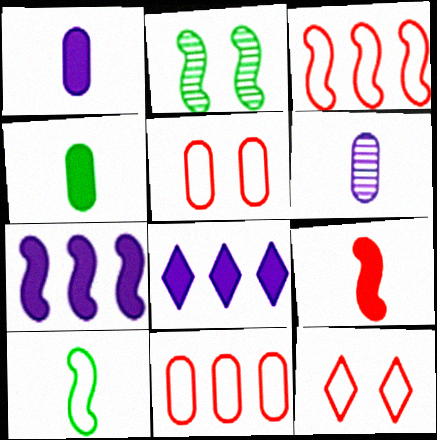[]